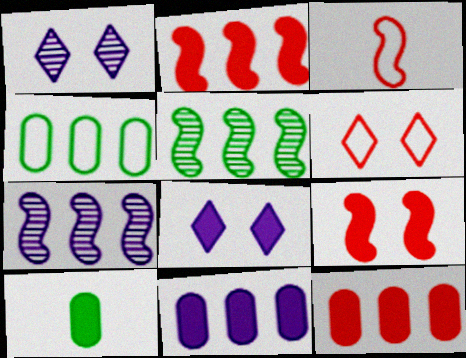[[2, 8, 10], 
[6, 7, 10]]